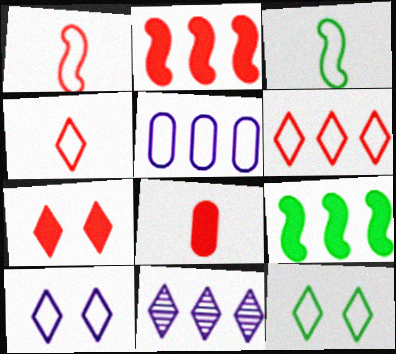[[1, 5, 12], 
[2, 7, 8]]